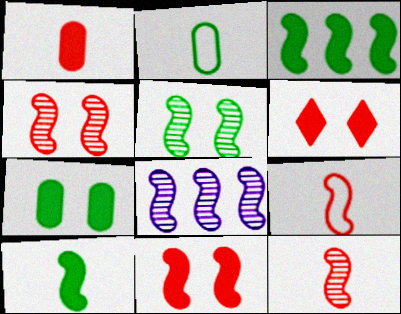[[2, 6, 8], 
[5, 8, 12]]